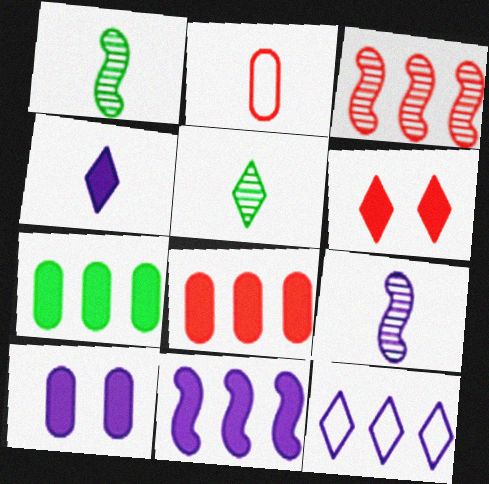[[1, 2, 4], 
[2, 3, 6], 
[3, 7, 12], 
[4, 10, 11], 
[5, 6, 12], 
[9, 10, 12]]